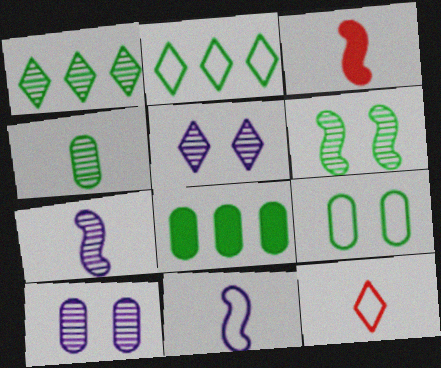[[1, 4, 6], 
[2, 3, 10], 
[4, 8, 9]]